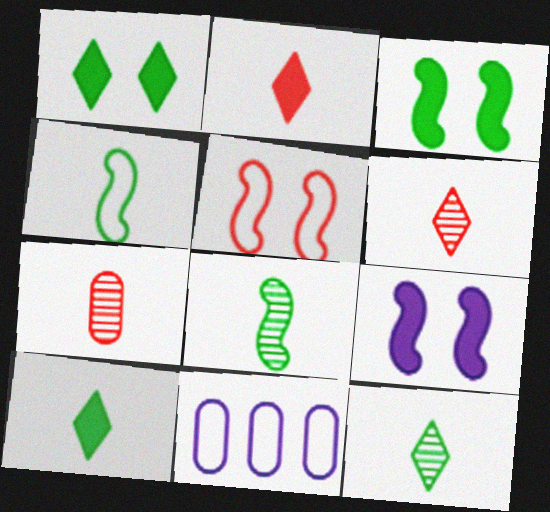[[3, 6, 11]]